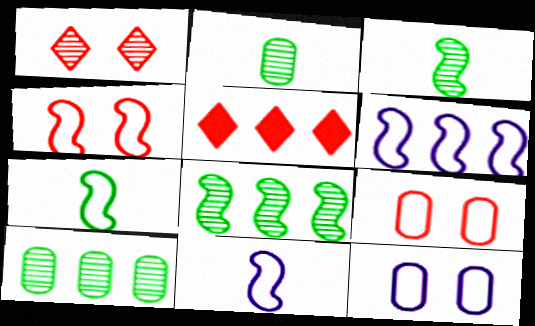[[3, 5, 12], 
[4, 6, 7], 
[5, 6, 10]]